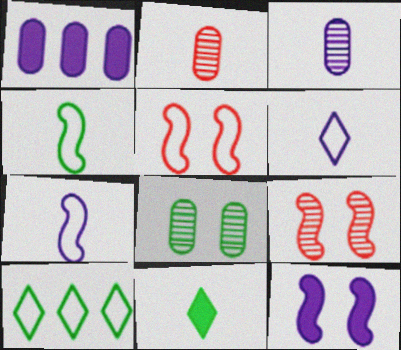[[2, 7, 11], 
[2, 10, 12]]